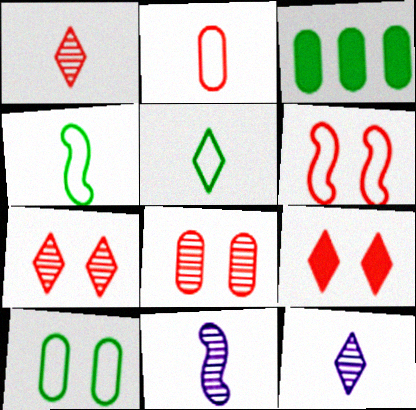[[3, 6, 12], 
[6, 8, 9]]